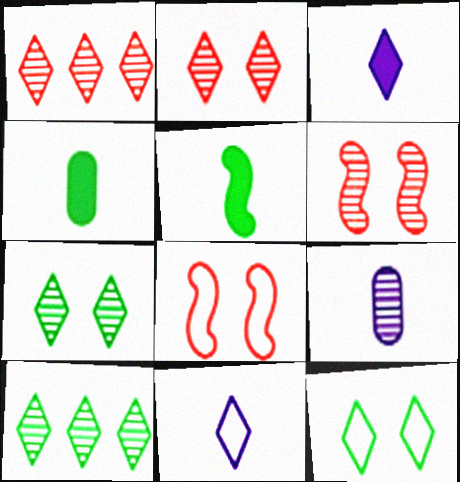[[1, 3, 12], 
[6, 9, 10]]